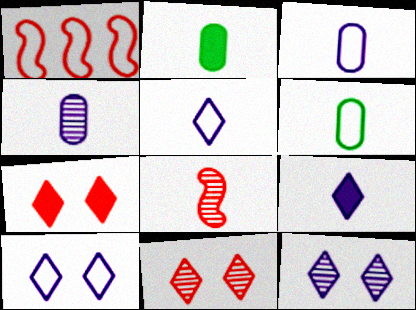[[1, 2, 12], 
[1, 6, 10], 
[2, 5, 8], 
[6, 8, 9]]